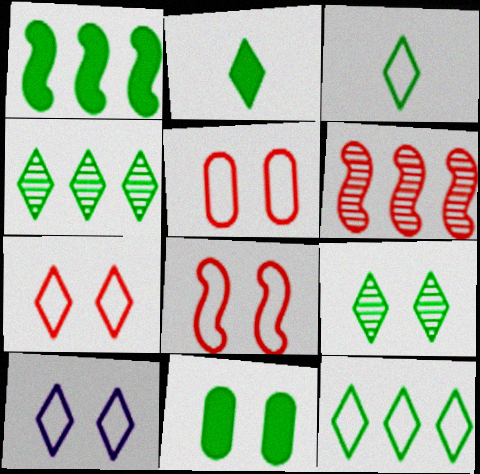[[1, 2, 11], 
[2, 9, 12], 
[5, 7, 8]]